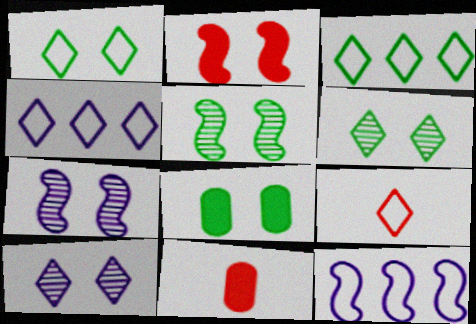[[1, 4, 9], 
[1, 5, 8], 
[3, 7, 11], 
[4, 5, 11], 
[6, 11, 12]]